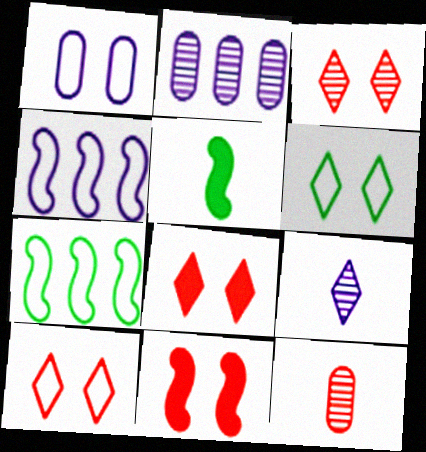[[2, 5, 10], 
[3, 8, 10]]